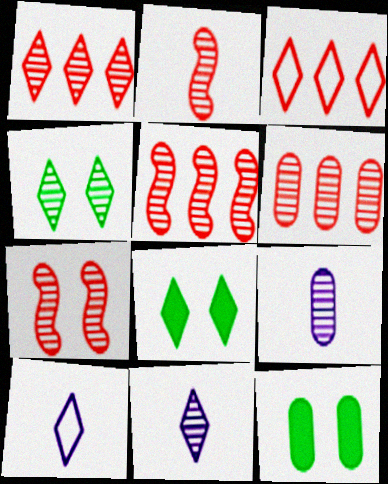[[1, 4, 11], 
[1, 5, 6], 
[1, 8, 10], 
[2, 5, 7], 
[3, 8, 11], 
[4, 5, 9], 
[5, 10, 12]]